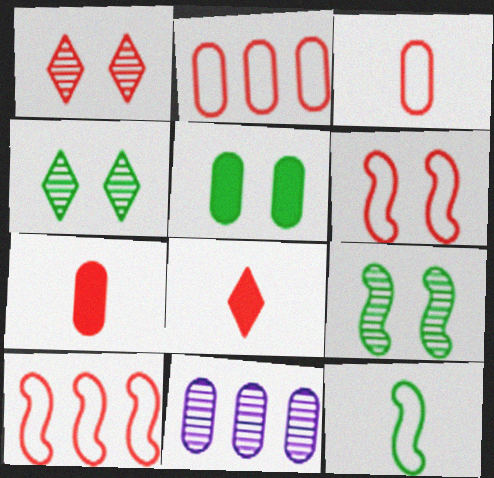[[1, 7, 10], 
[3, 5, 11]]